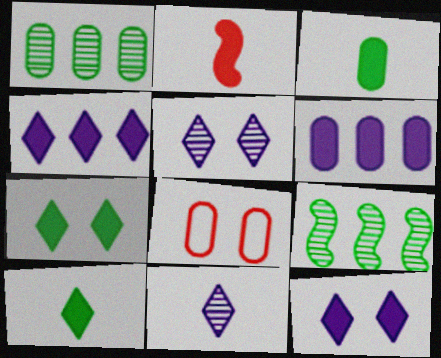[[2, 6, 7]]